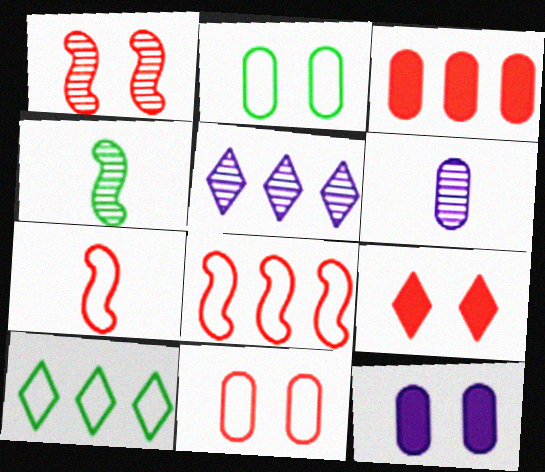[[1, 9, 11], 
[2, 3, 6]]